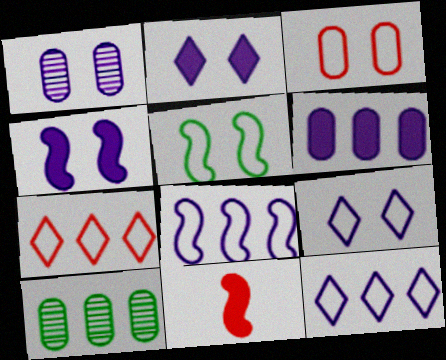[[1, 4, 9], 
[3, 5, 9], 
[9, 10, 11]]